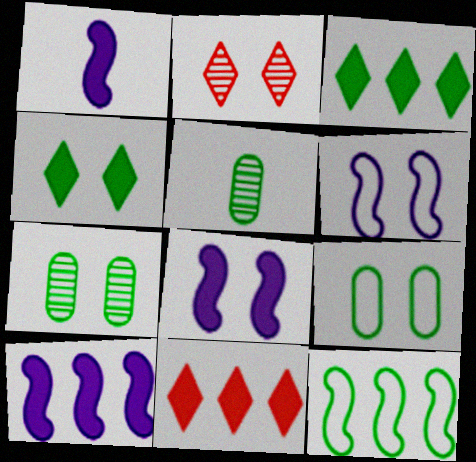[[1, 8, 10], 
[2, 8, 9], 
[4, 5, 12], 
[5, 6, 11]]